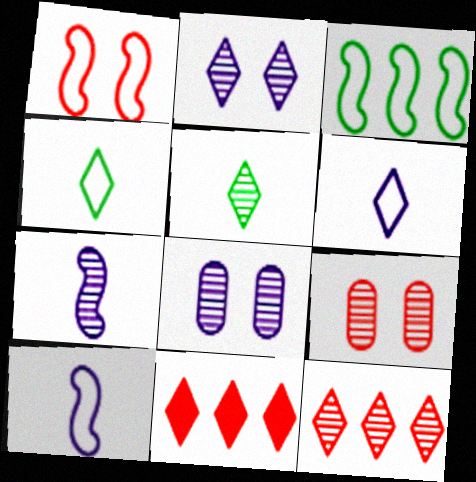[[1, 3, 10], 
[2, 4, 11], 
[2, 5, 12]]